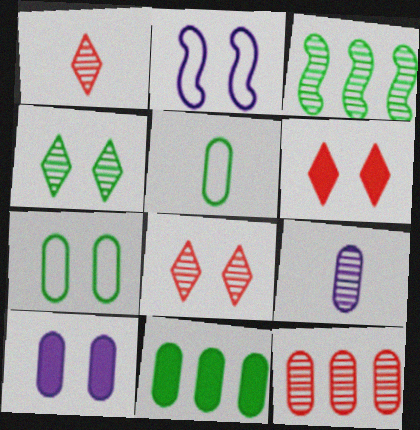[[1, 2, 11], 
[3, 8, 9], 
[5, 10, 12]]